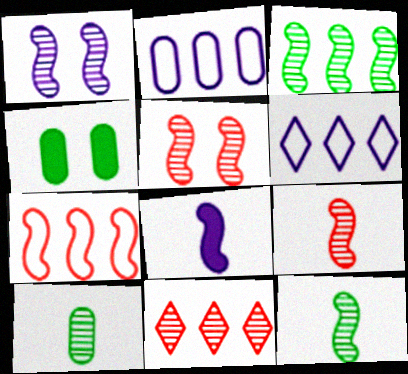[[1, 3, 9], 
[1, 10, 11], 
[4, 6, 9]]